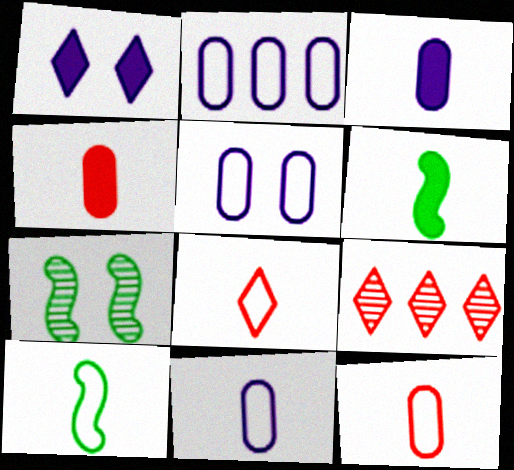[[2, 5, 11], 
[5, 6, 9], 
[8, 10, 11]]